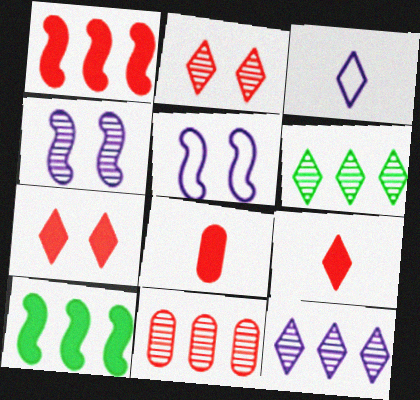[[1, 7, 8], 
[3, 6, 7], 
[5, 6, 8]]